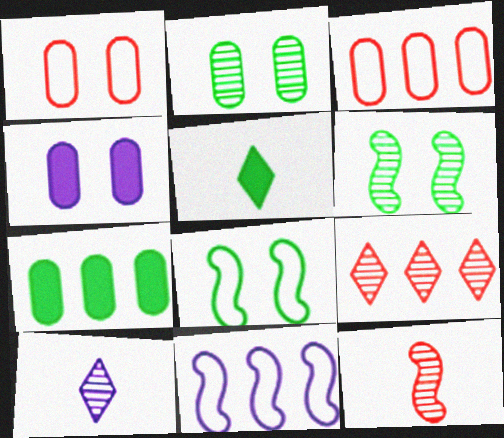[[1, 2, 4], 
[4, 10, 11], 
[7, 9, 11]]